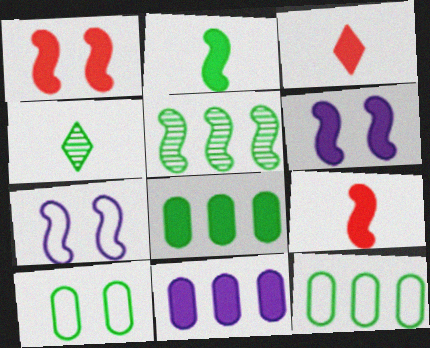[[3, 6, 8], 
[5, 7, 9]]